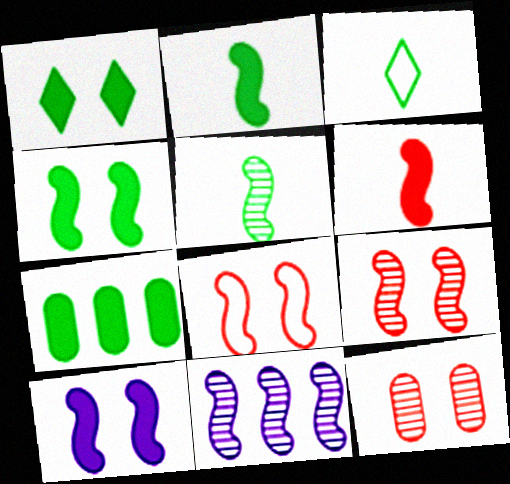[[1, 2, 7], 
[2, 8, 11], 
[5, 9, 11]]